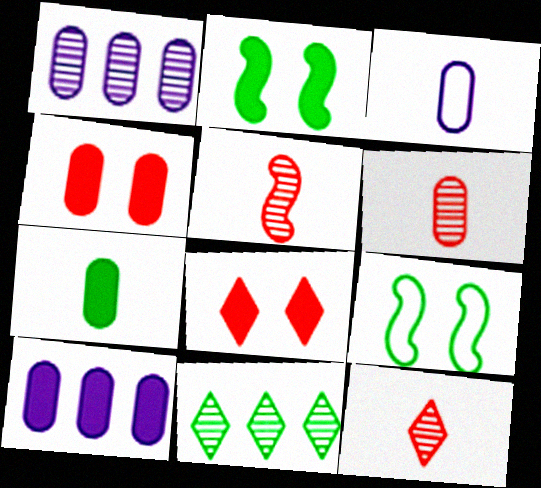[[3, 6, 7], 
[4, 7, 10], 
[5, 6, 12], 
[7, 9, 11], 
[9, 10, 12]]